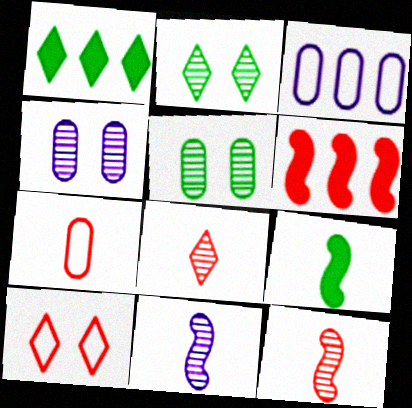[]